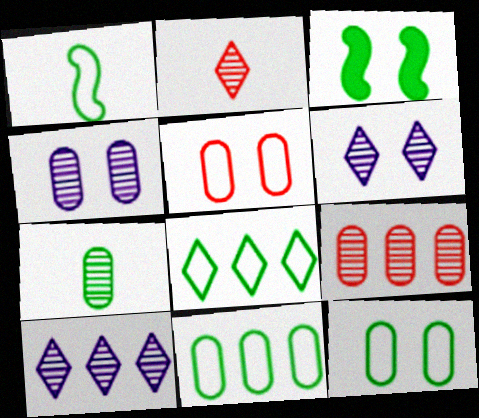[[1, 8, 12], 
[3, 5, 6], 
[3, 7, 8], 
[4, 7, 9]]